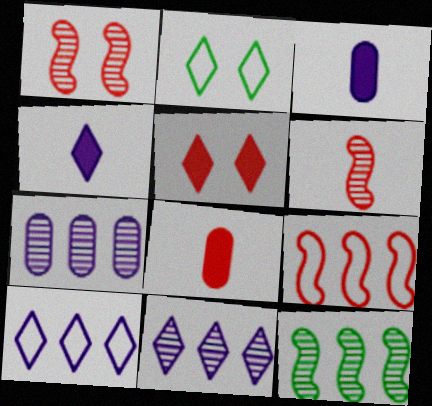[]